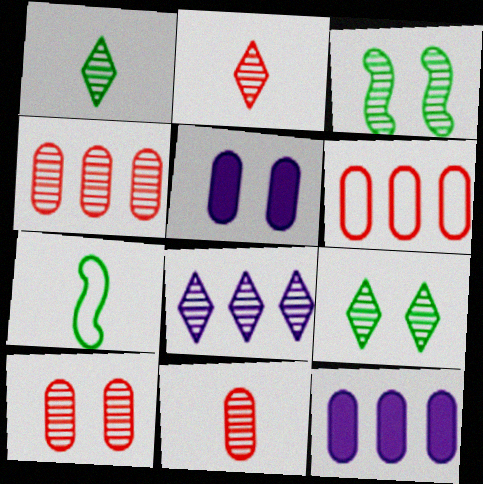[[2, 8, 9], 
[3, 8, 11], 
[4, 10, 11]]